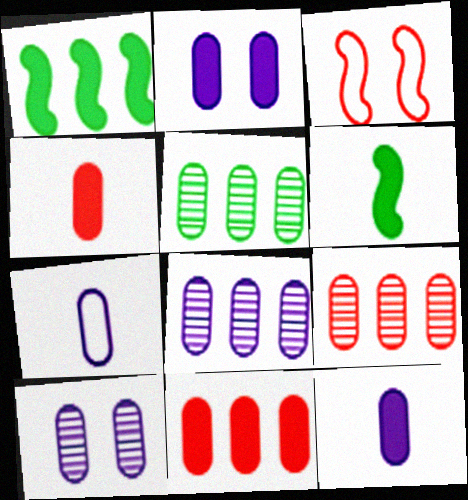[[2, 7, 8], 
[5, 8, 9]]